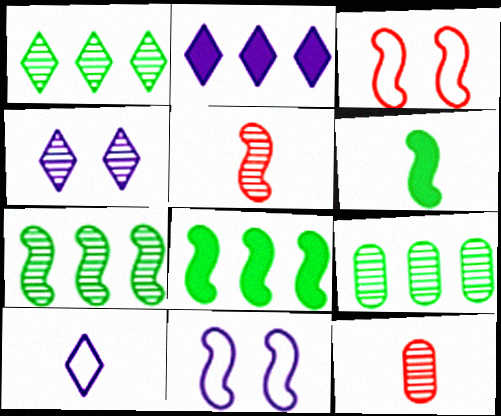[[1, 7, 9], 
[2, 4, 10], 
[4, 5, 9], 
[4, 7, 12], 
[5, 8, 11], 
[6, 10, 12]]